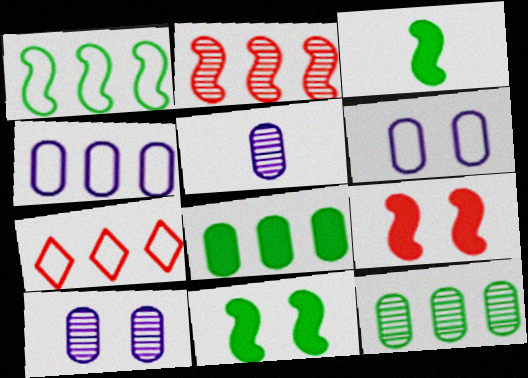[[1, 4, 7], 
[3, 7, 10], 
[5, 7, 11]]